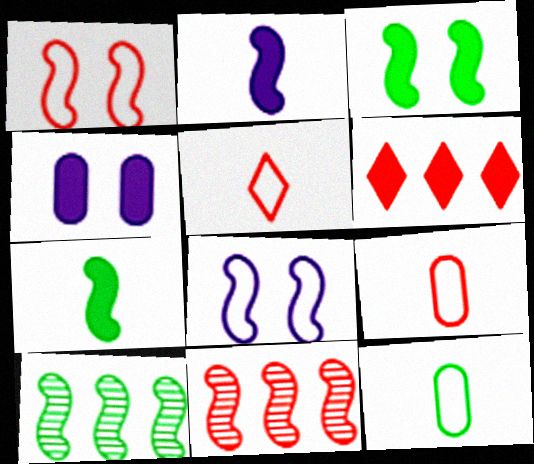[[1, 2, 10], 
[4, 5, 10], 
[4, 6, 7], 
[7, 8, 11]]